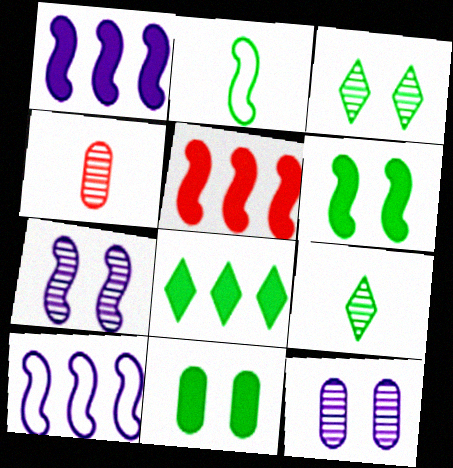[[2, 5, 7]]